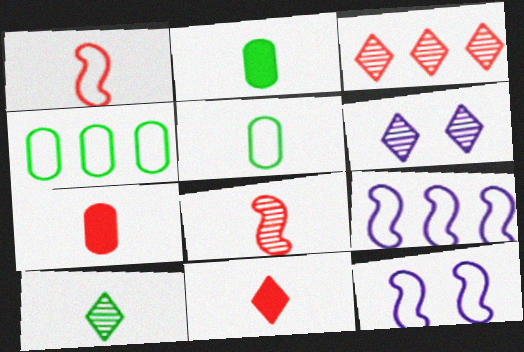[[2, 3, 12], 
[3, 6, 10]]